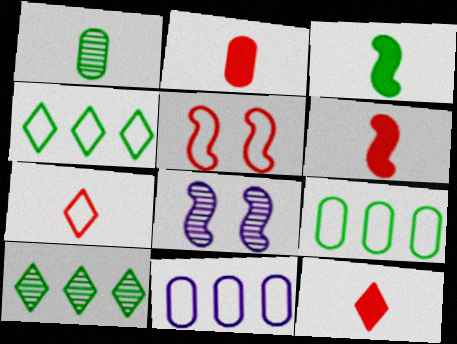[[2, 4, 8], 
[2, 6, 12], 
[8, 9, 12]]